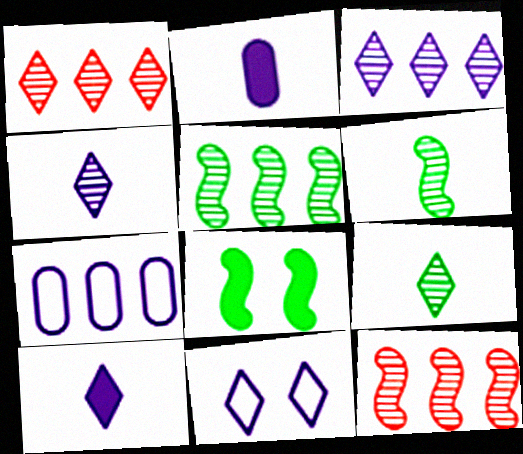[[3, 10, 11]]